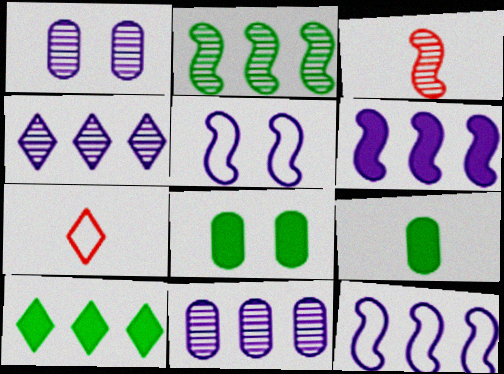[]